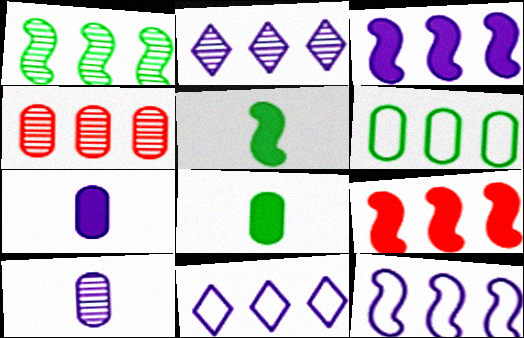[[1, 2, 4], 
[1, 9, 12], 
[2, 6, 9]]